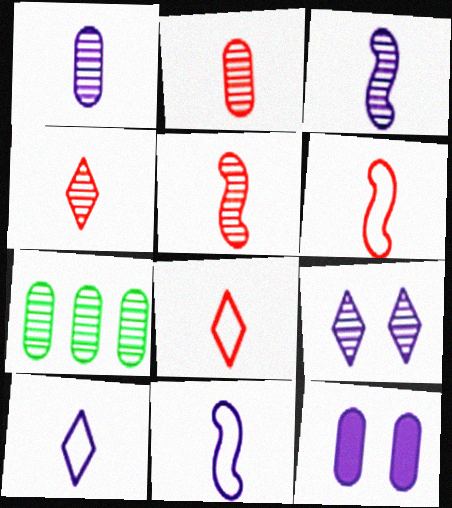[[2, 4, 5], 
[5, 7, 9]]